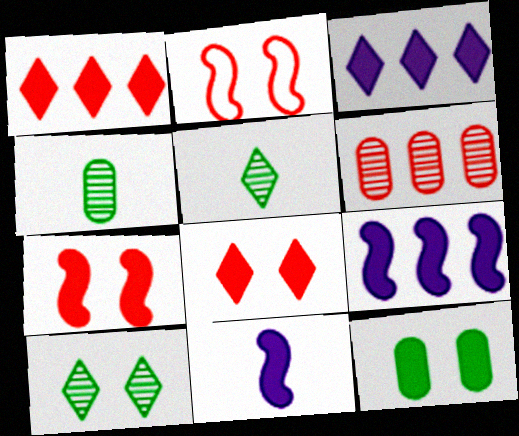[[1, 11, 12], 
[2, 3, 4]]